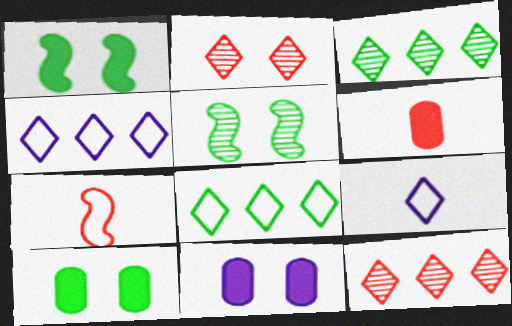[[3, 7, 11], 
[4, 5, 6]]